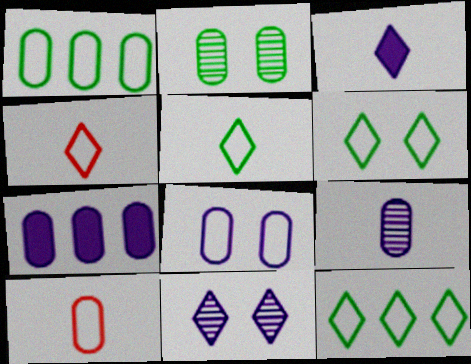[[1, 8, 10], 
[2, 7, 10], 
[5, 6, 12], 
[7, 8, 9]]